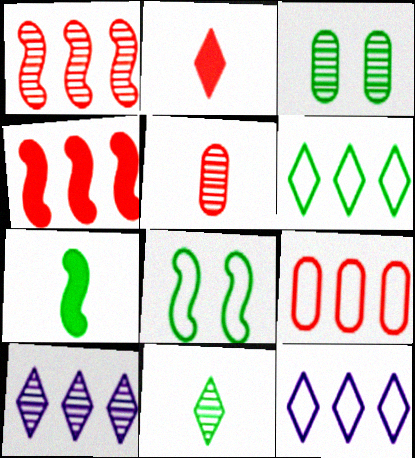[[3, 6, 7]]